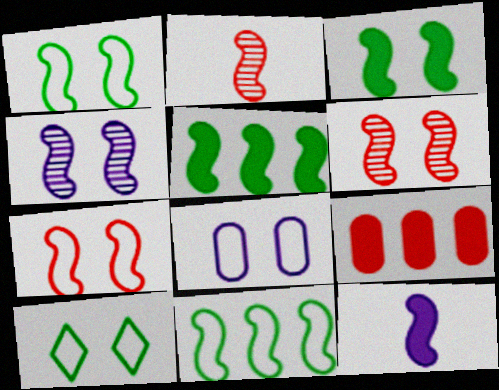[[3, 4, 7], 
[6, 11, 12], 
[7, 8, 10]]